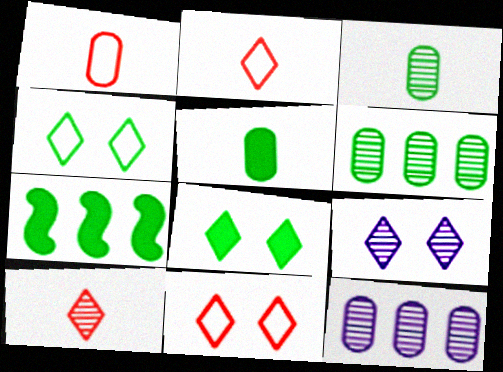[[1, 7, 9], 
[3, 4, 7], 
[5, 7, 8], 
[8, 9, 11]]